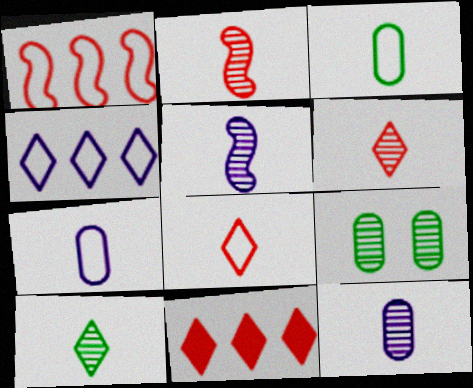[[2, 10, 12]]